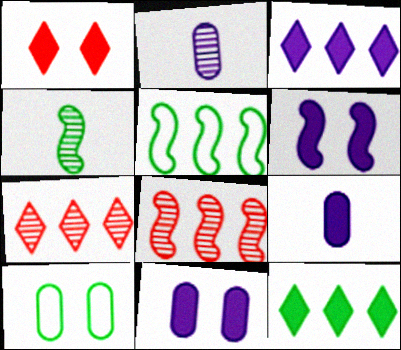[[1, 2, 5], 
[3, 6, 9], 
[4, 10, 12]]